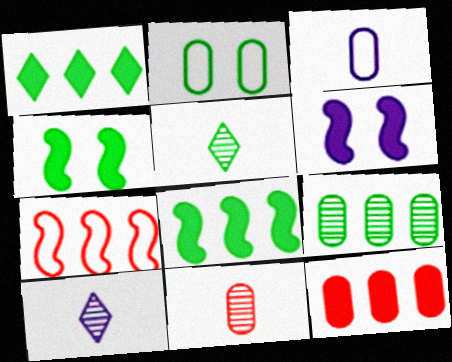[[2, 5, 8]]